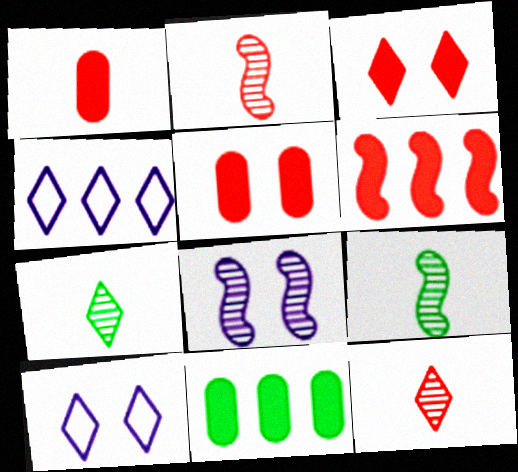[[1, 3, 6], 
[2, 10, 11], 
[3, 4, 7], 
[4, 5, 9]]